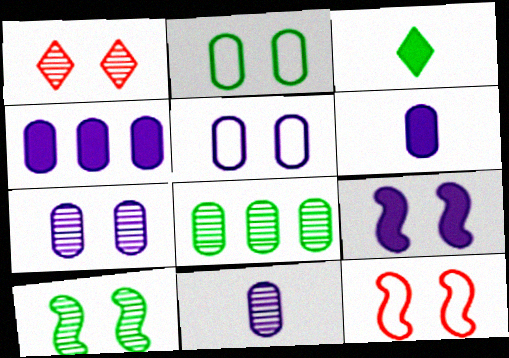[[1, 2, 9], 
[1, 7, 10], 
[4, 5, 11], 
[9, 10, 12]]